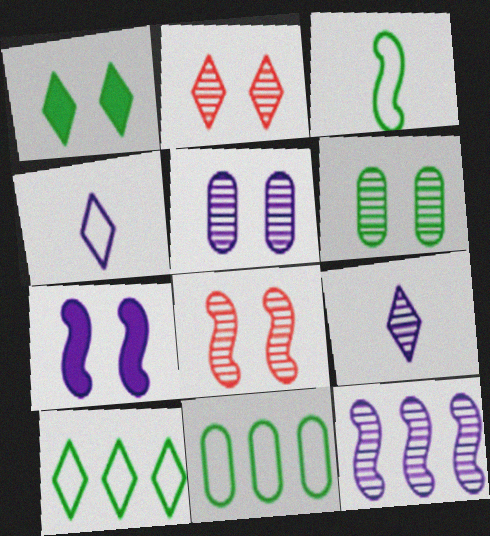[[5, 9, 12]]